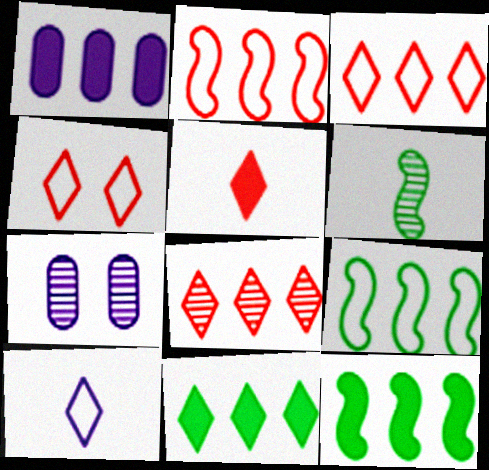[[1, 4, 6], 
[1, 8, 9], 
[4, 5, 8], 
[5, 7, 9], 
[6, 7, 8]]